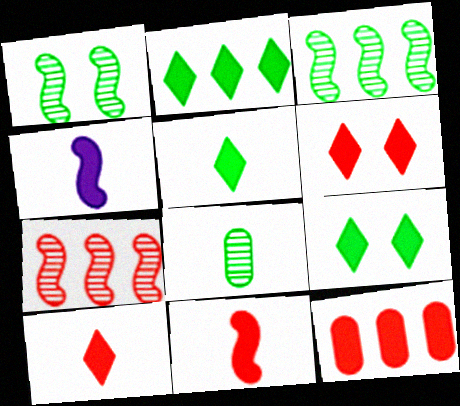[[2, 5, 9], 
[4, 9, 12], 
[6, 11, 12]]